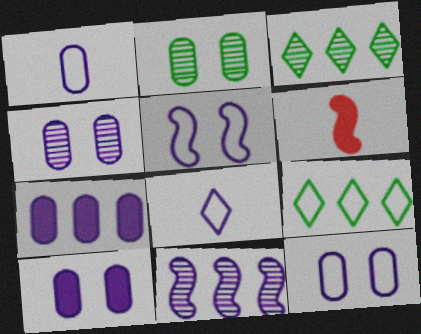[[1, 4, 7], 
[3, 6, 12], 
[4, 6, 9], 
[4, 10, 12], 
[8, 10, 11]]